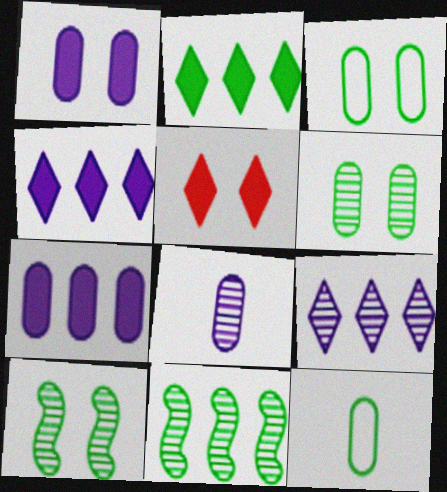[[2, 10, 12]]